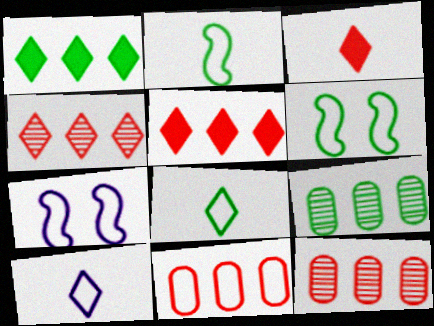[[3, 7, 9], 
[6, 10, 11], 
[7, 8, 11]]